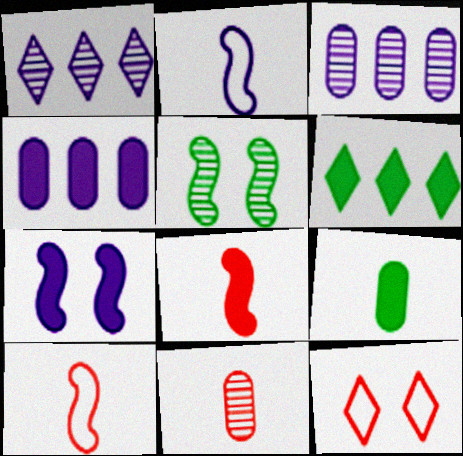[[1, 5, 11]]